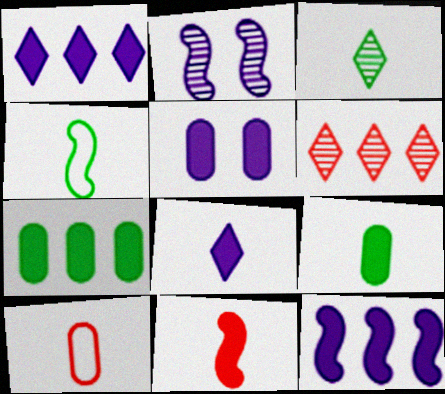[[3, 4, 9], 
[4, 5, 6], 
[5, 8, 12], 
[8, 9, 11]]